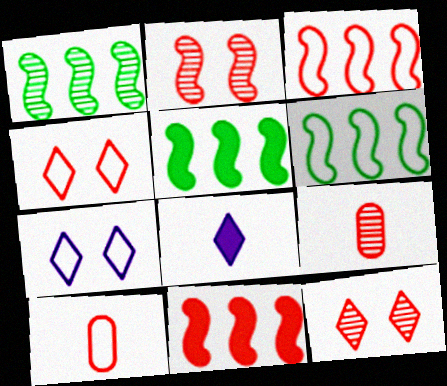[[1, 5, 6], 
[3, 4, 10], 
[4, 9, 11], 
[5, 7, 9], 
[6, 7, 10], 
[10, 11, 12]]